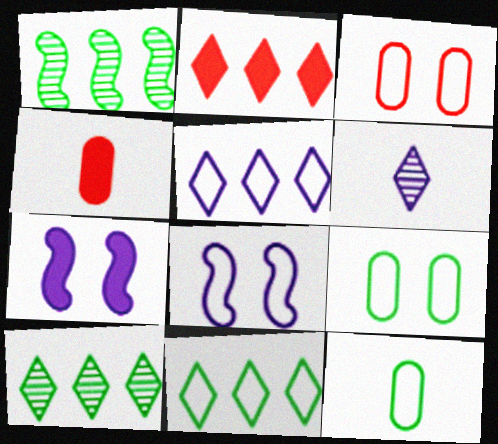[[2, 5, 10], 
[4, 8, 10]]